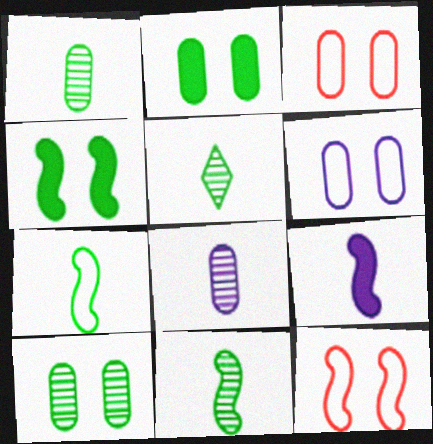[[1, 5, 11]]